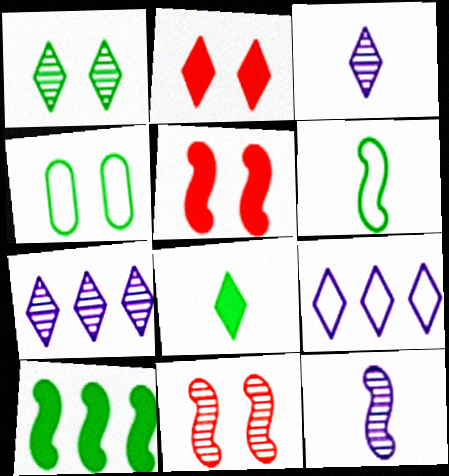[]